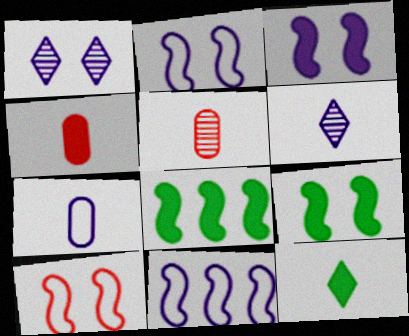[]